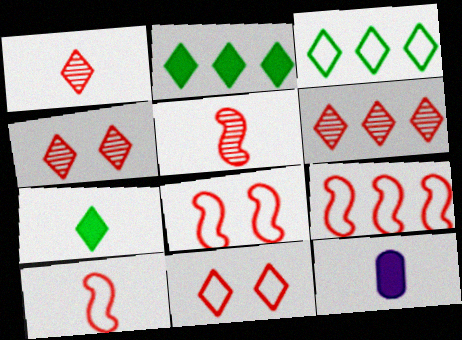[[1, 4, 6], 
[8, 9, 10]]